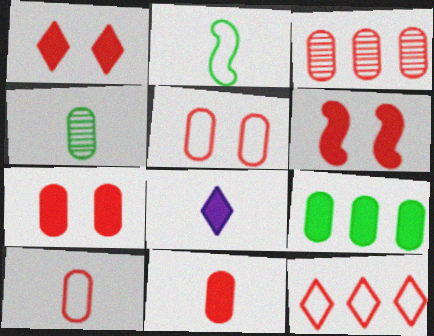[[1, 6, 7], 
[3, 5, 11], 
[3, 7, 10], 
[6, 8, 9]]